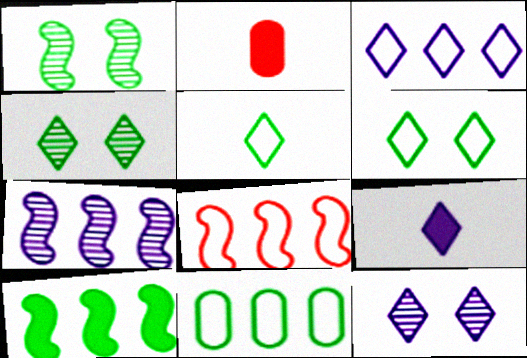[[1, 2, 3], 
[2, 6, 7], 
[3, 8, 11], 
[3, 9, 12], 
[7, 8, 10]]